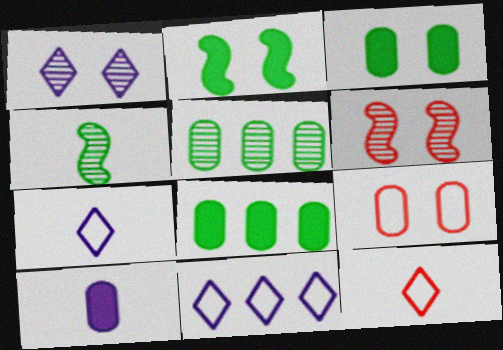[[1, 2, 9], 
[4, 10, 12], 
[5, 9, 10], 
[6, 7, 8]]